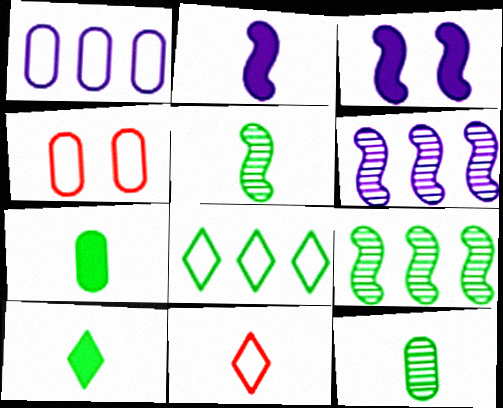[[2, 11, 12], 
[4, 6, 10]]